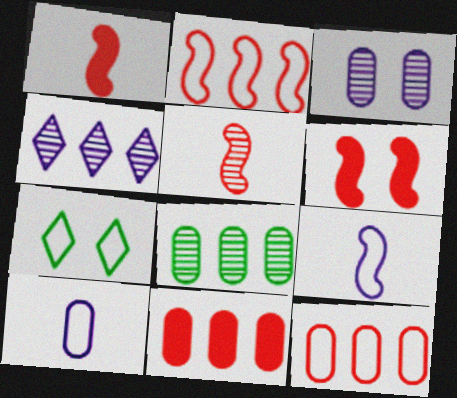[[2, 5, 6], 
[2, 7, 10], 
[3, 6, 7], 
[7, 9, 12]]